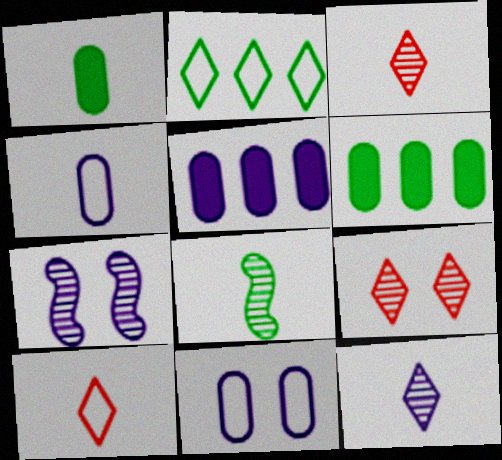[[6, 7, 10]]